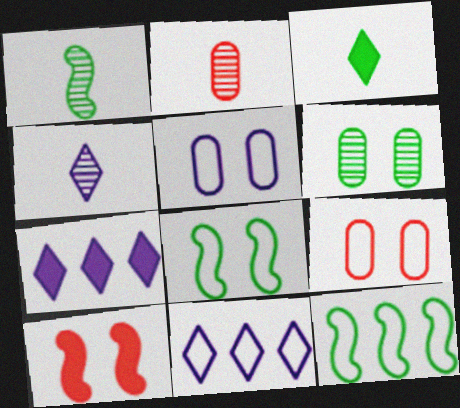[[1, 2, 4], 
[1, 7, 9], 
[2, 7, 8], 
[3, 6, 12]]